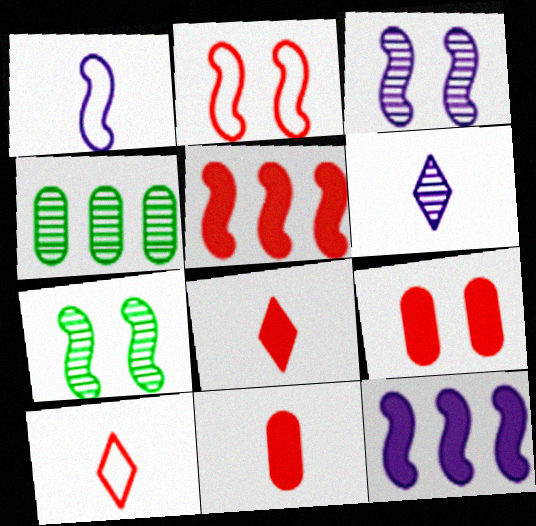[[1, 3, 12], 
[1, 5, 7], 
[5, 8, 9]]